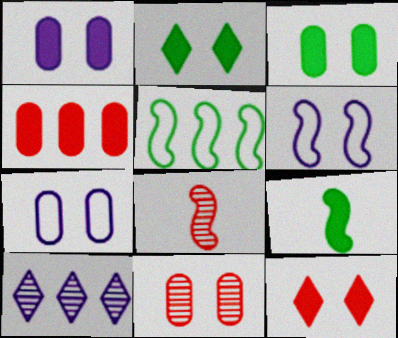[[2, 6, 11], 
[3, 7, 11], 
[4, 5, 10]]